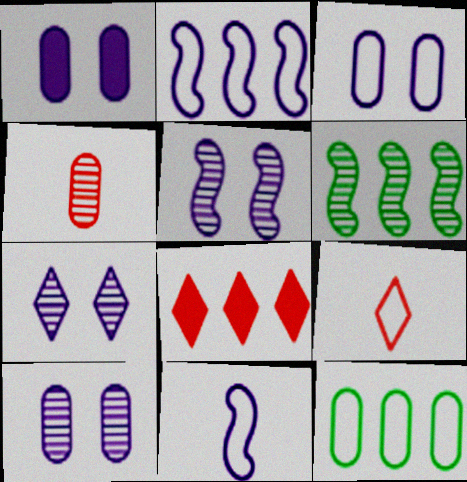[[1, 3, 10], 
[1, 4, 12], 
[1, 6, 9], 
[4, 6, 7], 
[5, 7, 10]]